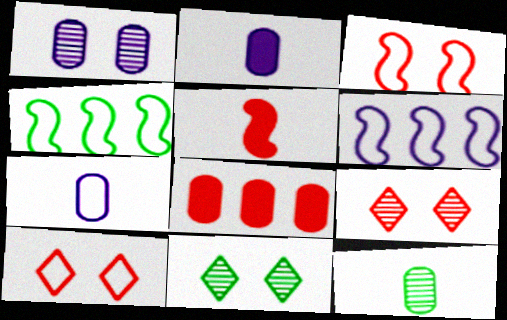[[2, 4, 9], 
[4, 7, 10]]